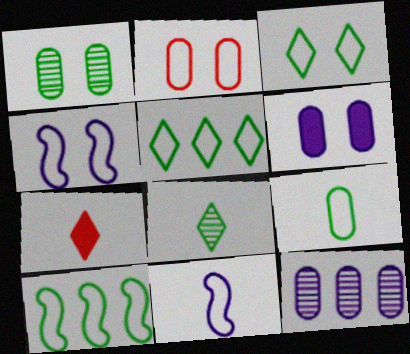[[1, 2, 6], 
[2, 3, 4], 
[2, 5, 11], 
[3, 9, 10]]